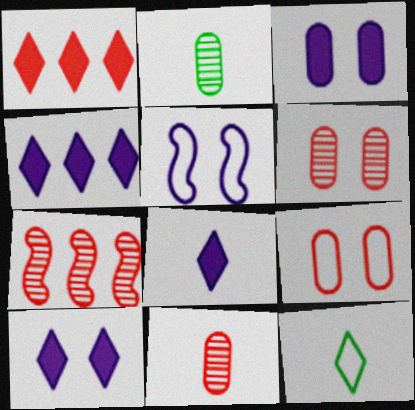[[1, 2, 5], 
[3, 7, 12], 
[4, 8, 10]]